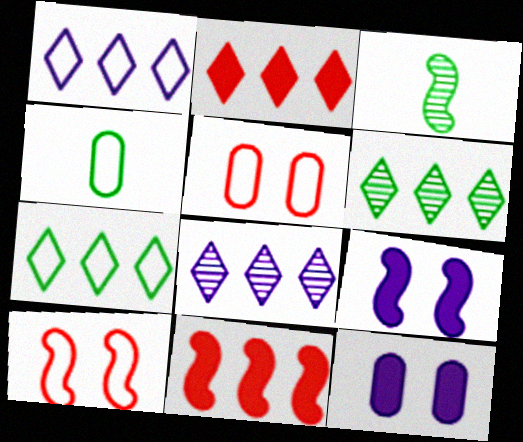[[1, 2, 6], 
[1, 4, 10], 
[2, 7, 8]]